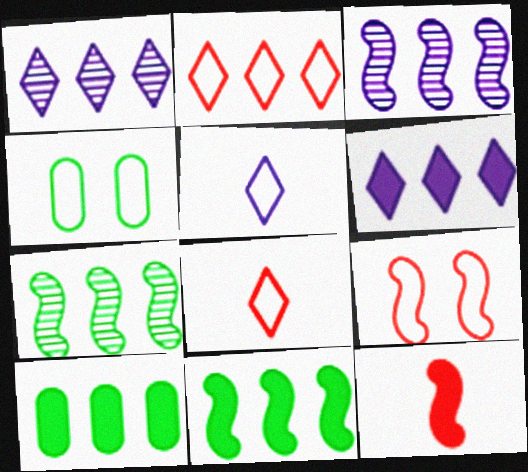[[1, 4, 12], 
[2, 3, 10]]